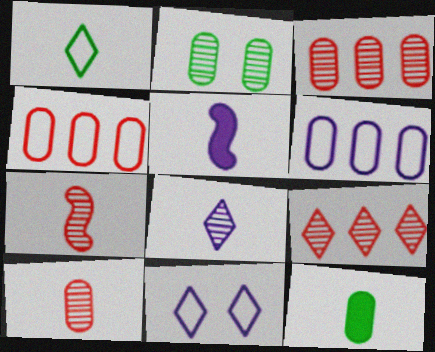[[1, 5, 10]]